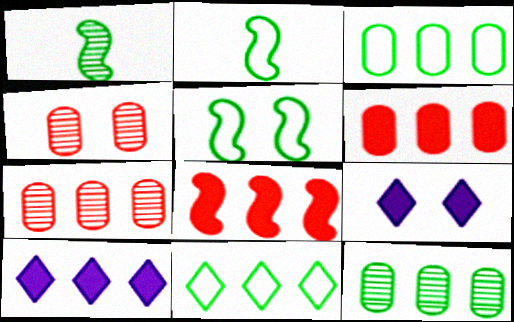[[2, 4, 10], 
[2, 7, 9], 
[4, 5, 9]]